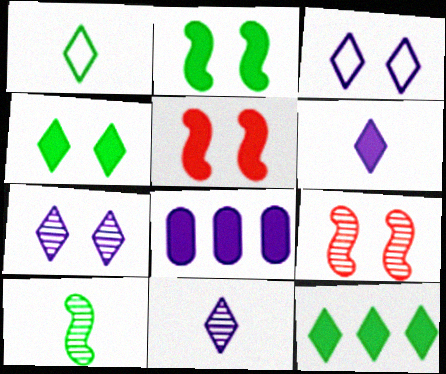[[1, 8, 9]]